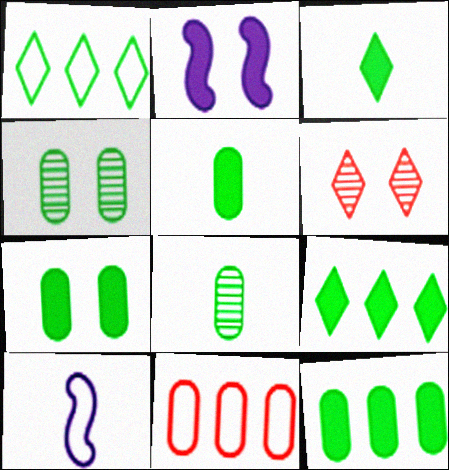[[5, 7, 12], 
[6, 10, 12]]